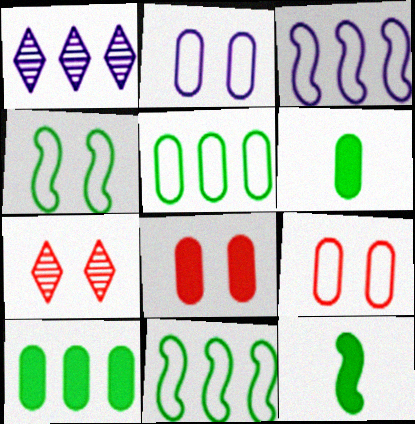[[1, 9, 12], 
[3, 6, 7]]